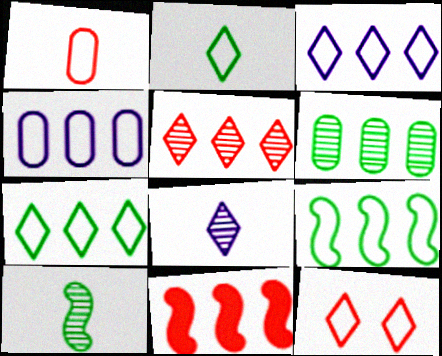[[2, 3, 12], 
[3, 6, 11]]